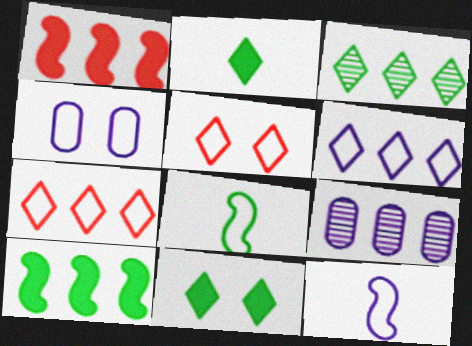[[4, 6, 12], 
[4, 7, 8], 
[7, 9, 10]]